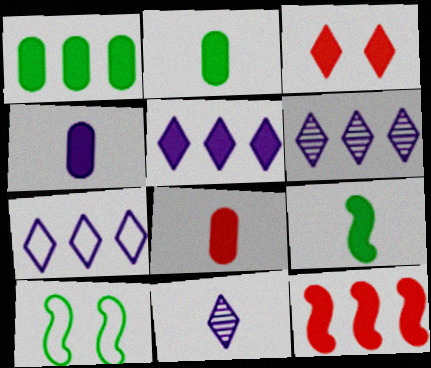[[1, 5, 12], 
[2, 4, 8], 
[3, 8, 12], 
[5, 6, 7], 
[6, 8, 10]]